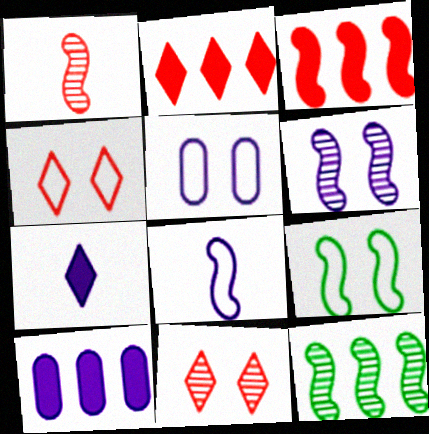[[1, 6, 12], 
[4, 5, 9]]